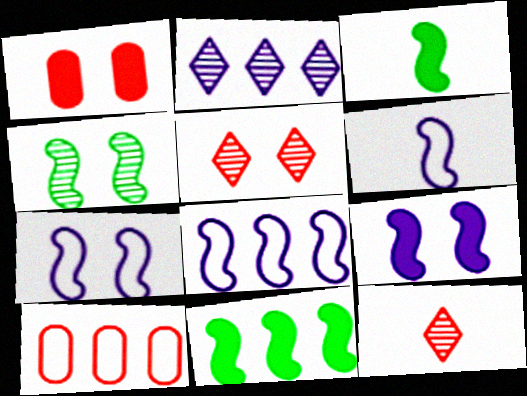[[2, 10, 11], 
[6, 7, 8]]